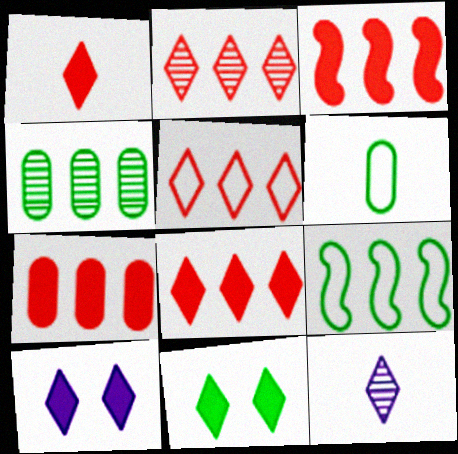[[2, 5, 8], 
[3, 7, 8], 
[5, 11, 12]]